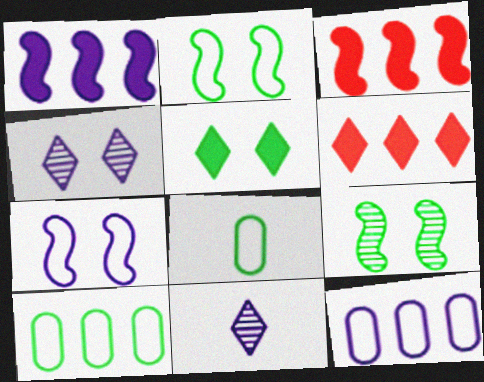[[3, 4, 8]]